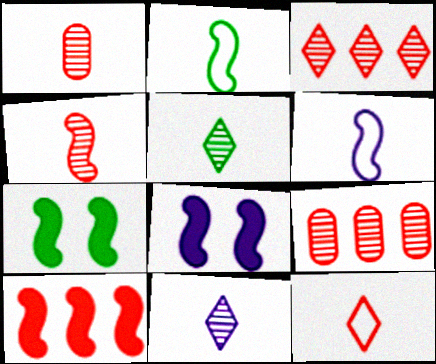[]